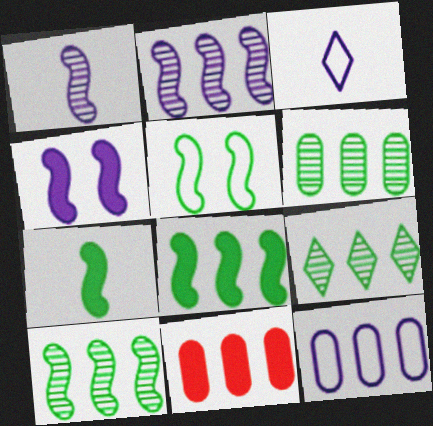[[5, 7, 10], 
[6, 9, 10], 
[6, 11, 12]]